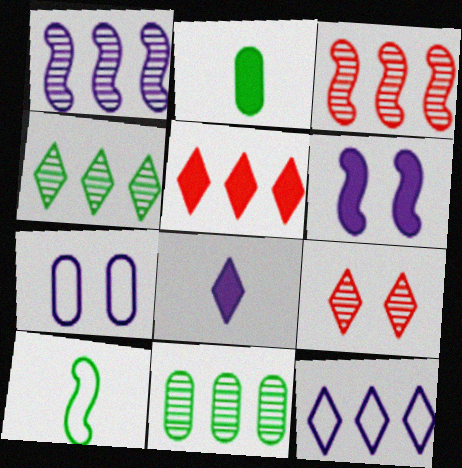[[1, 7, 8], 
[2, 5, 6], 
[3, 6, 10], 
[4, 5, 12]]